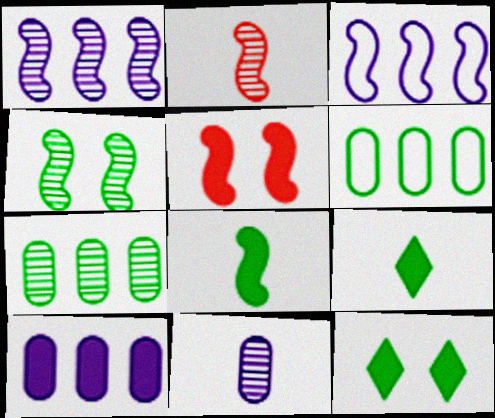[[1, 2, 4], 
[4, 6, 9], 
[5, 9, 10]]